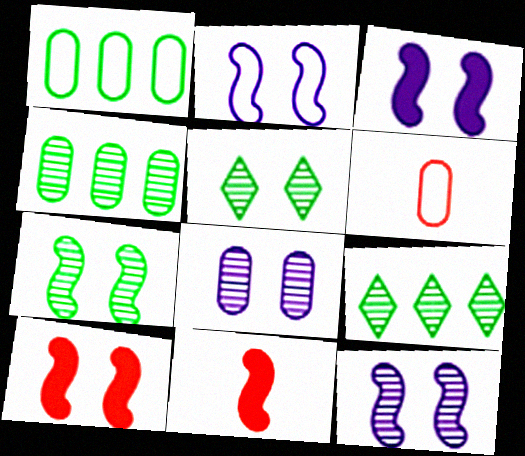[[2, 3, 12], 
[2, 7, 10], 
[3, 6, 9]]